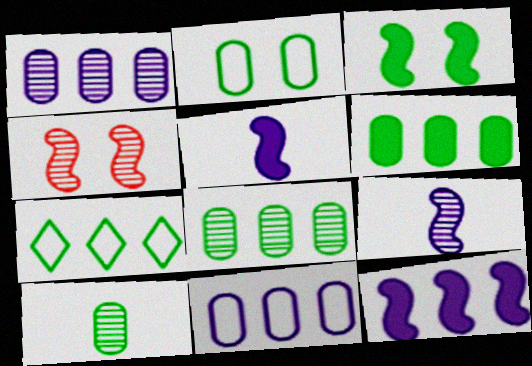[[2, 6, 10], 
[3, 7, 10]]